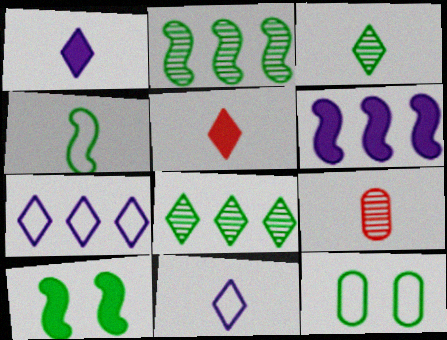[[1, 4, 9], 
[2, 4, 10], 
[3, 5, 11], 
[7, 9, 10]]